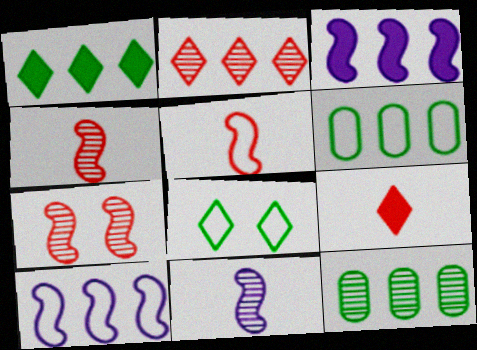[[2, 3, 6]]